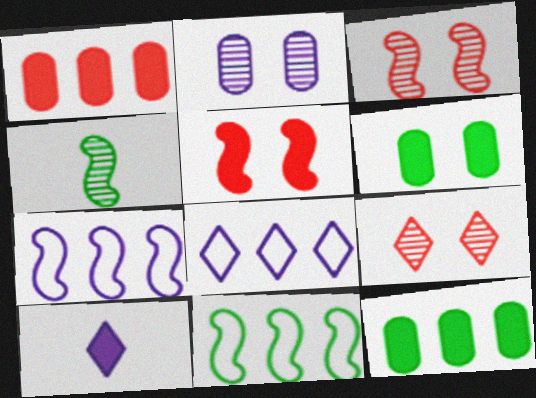[[2, 7, 10], 
[4, 5, 7], 
[5, 10, 12]]